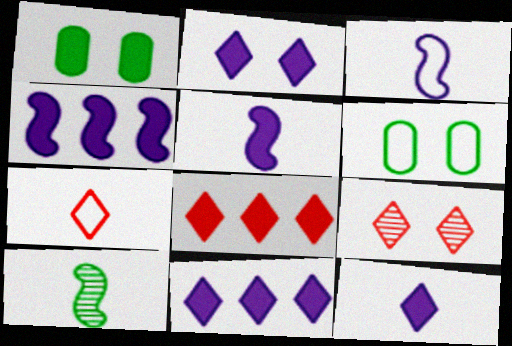[[1, 5, 8], 
[2, 11, 12], 
[7, 8, 9]]